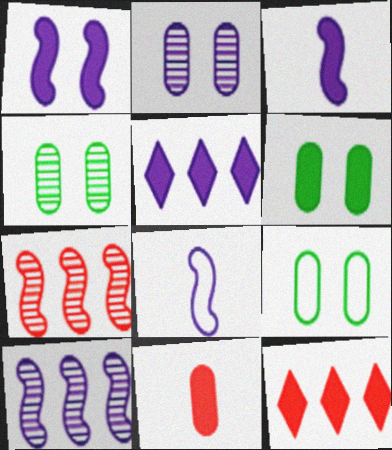[[1, 8, 10], 
[2, 5, 8], 
[3, 6, 12], 
[4, 6, 9], 
[4, 8, 12]]